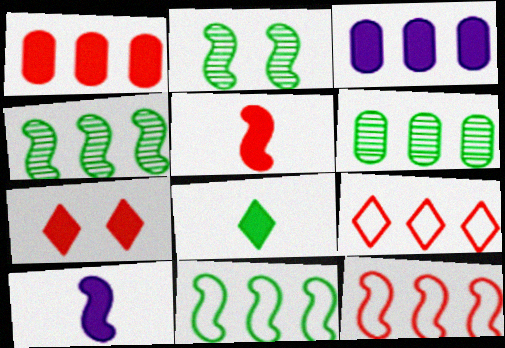[[1, 5, 7], 
[2, 10, 12], 
[3, 4, 9]]